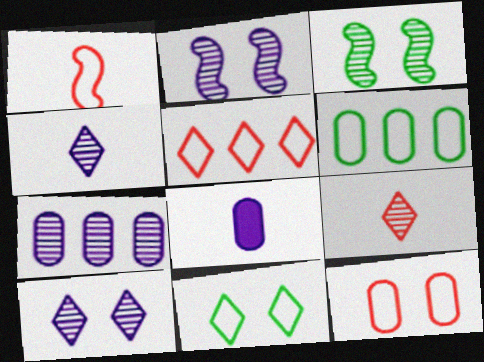[[1, 5, 12], 
[2, 4, 7], 
[3, 5, 8], 
[3, 7, 9]]